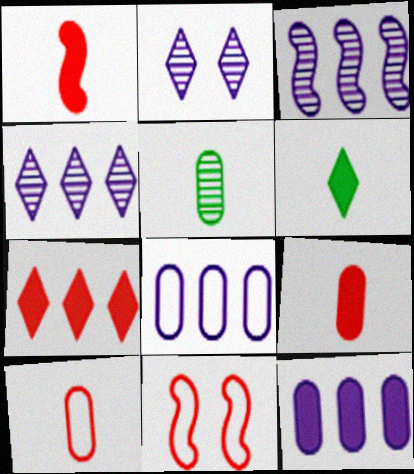[]